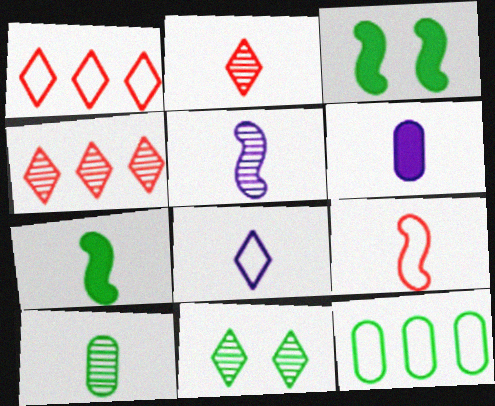[[2, 5, 10], 
[5, 6, 8], 
[5, 7, 9], 
[7, 11, 12]]